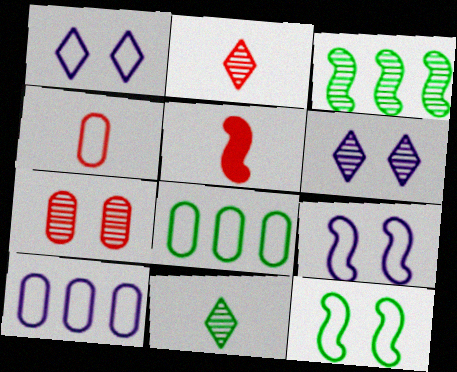[[2, 4, 5], 
[3, 5, 9], 
[5, 6, 8]]